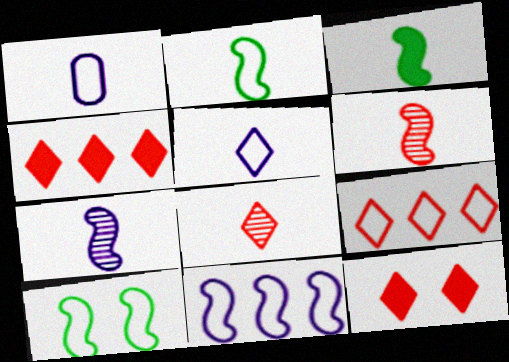[[1, 3, 8], 
[1, 9, 10], 
[8, 9, 12]]